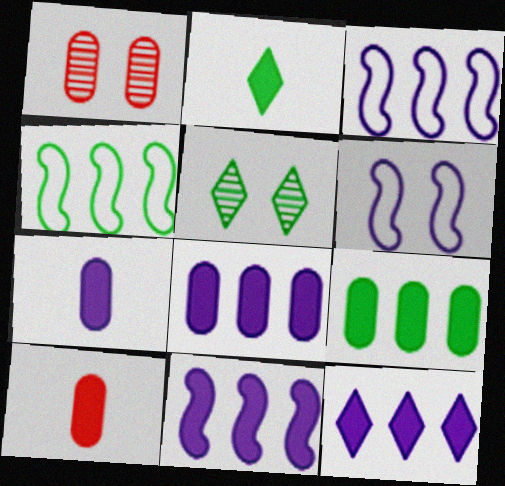[[1, 2, 3], 
[3, 5, 10], 
[8, 11, 12]]